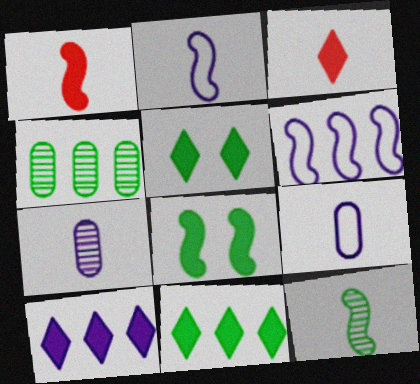[[1, 2, 12], 
[3, 5, 10], 
[3, 9, 12]]